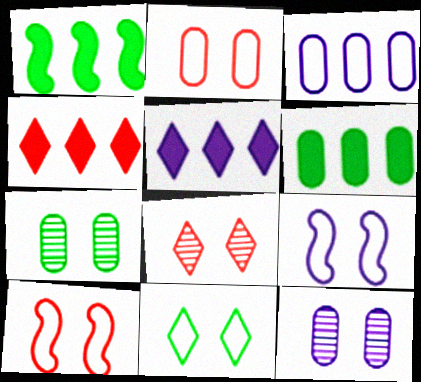[[2, 9, 11]]